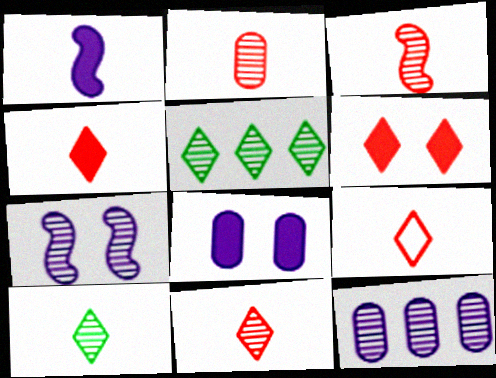[[2, 3, 11], 
[2, 5, 7], 
[4, 9, 11]]